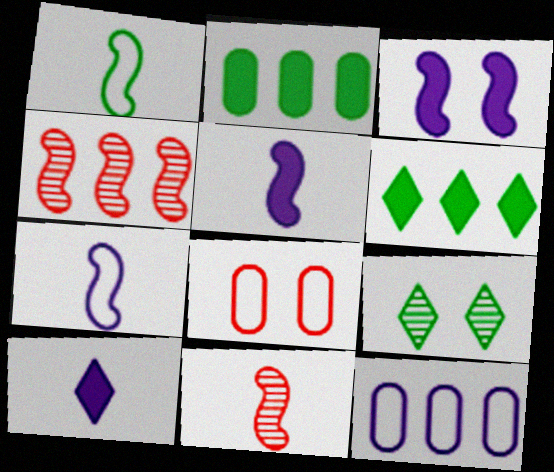[[1, 2, 9], 
[1, 3, 4], 
[1, 5, 11], 
[3, 8, 9], 
[4, 6, 12]]